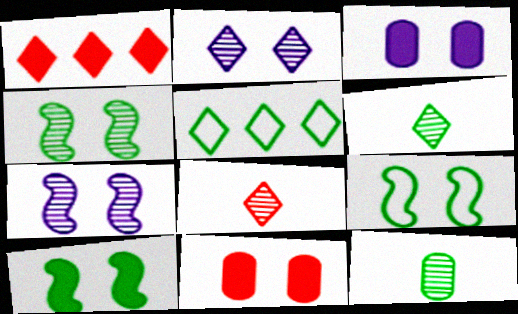[[2, 9, 11], 
[4, 9, 10], 
[5, 10, 12]]